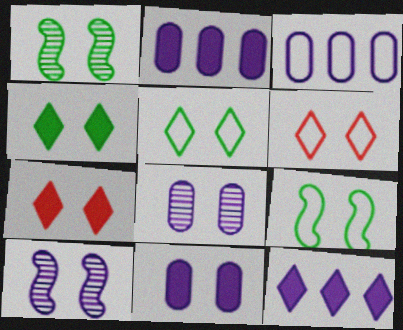[[1, 6, 11], 
[7, 8, 9]]